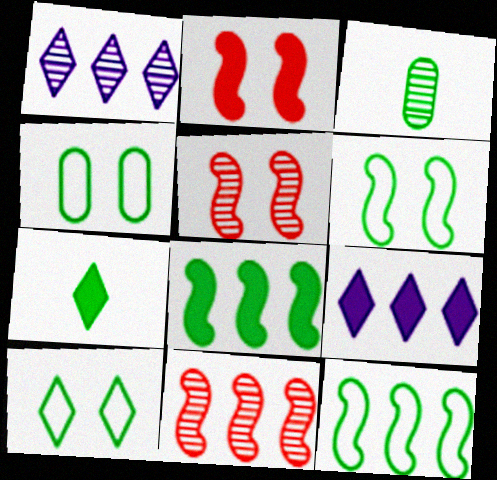[[1, 3, 5], 
[3, 8, 10], 
[4, 6, 10]]